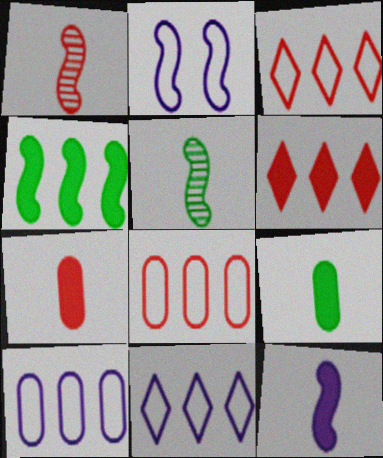[[1, 2, 4]]